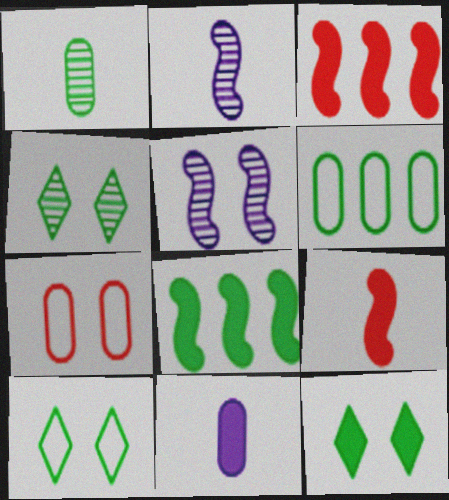[[1, 8, 10], 
[3, 11, 12], 
[4, 10, 12], 
[5, 7, 12]]